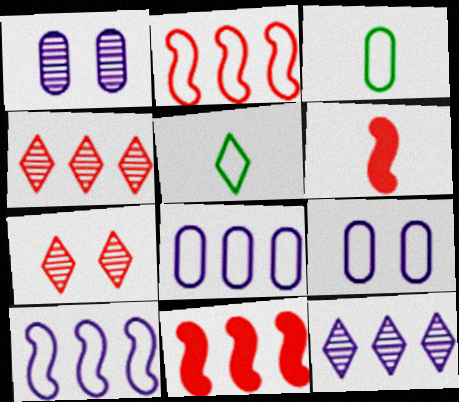[[1, 5, 11], 
[2, 5, 9]]